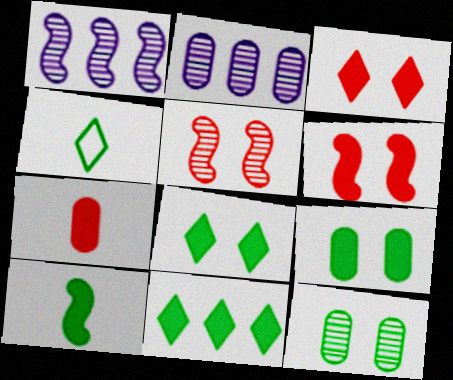[[2, 4, 6], 
[9, 10, 11]]